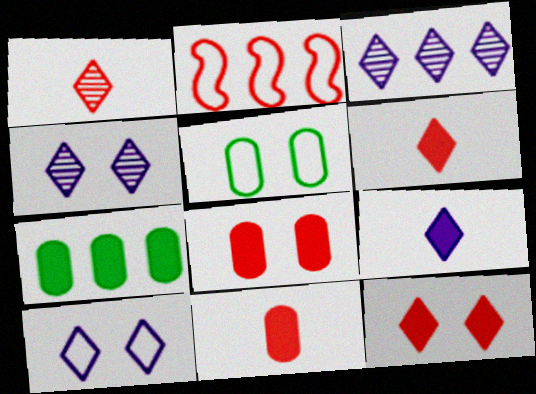[[1, 2, 8], 
[2, 3, 7], 
[3, 9, 10]]